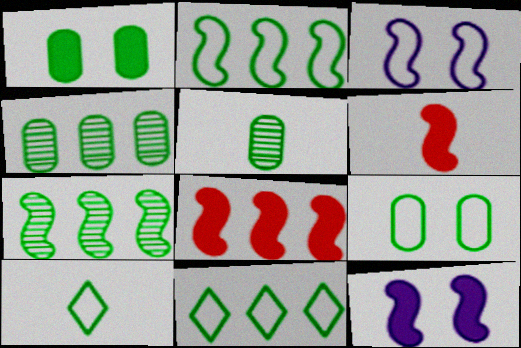[[1, 7, 10], 
[2, 9, 10], 
[3, 6, 7]]